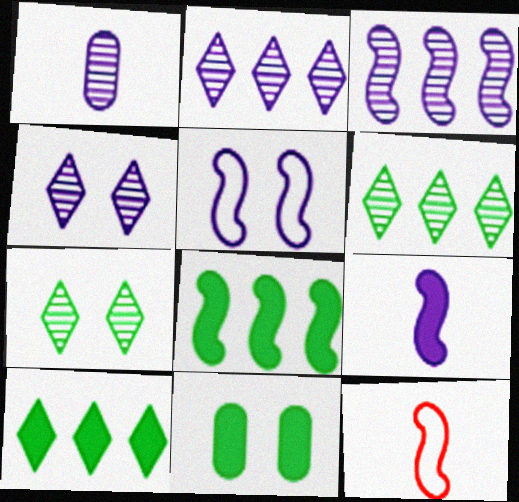[[1, 3, 4], 
[2, 11, 12], 
[3, 5, 9]]